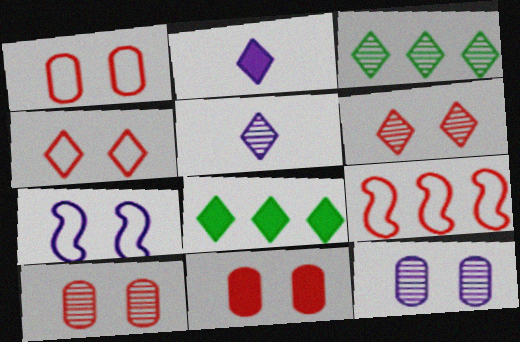[[1, 10, 11], 
[2, 3, 4], 
[3, 5, 6], 
[4, 5, 8]]